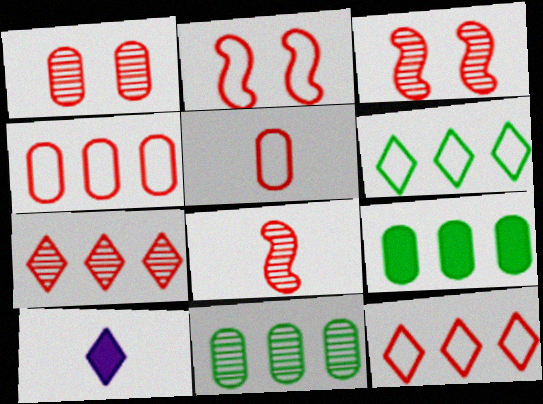[[1, 7, 8], 
[2, 5, 12], 
[2, 10, 11]]